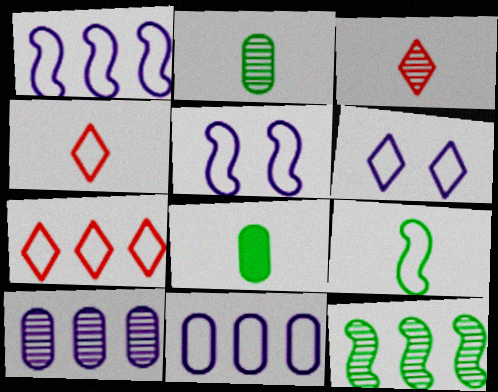[]